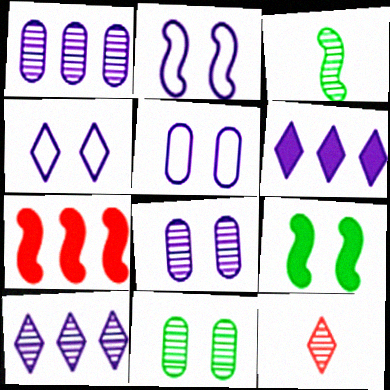[[2, 3, 7], 
[2, 4, 5]]